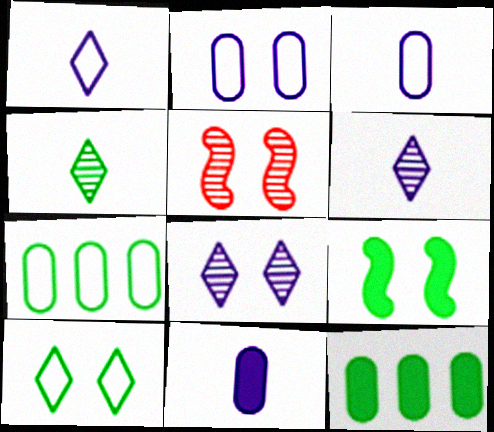[[1, 5, 12], 
[4, 7, 9]]